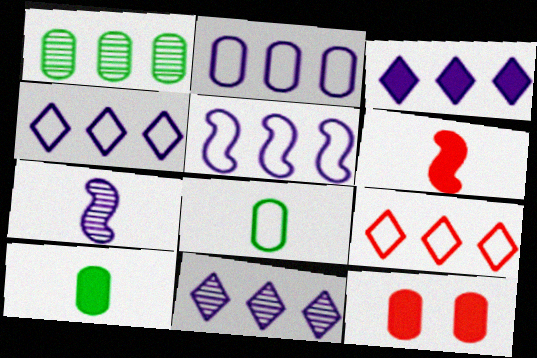[[2, 4, 5], 
[3, 4, 11]]